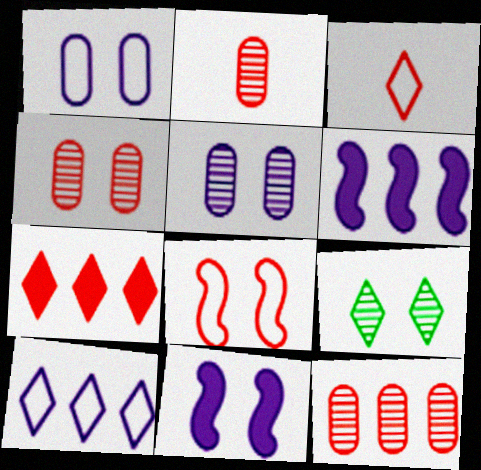[[2, 4, 12], 
[2, 7, 8]]